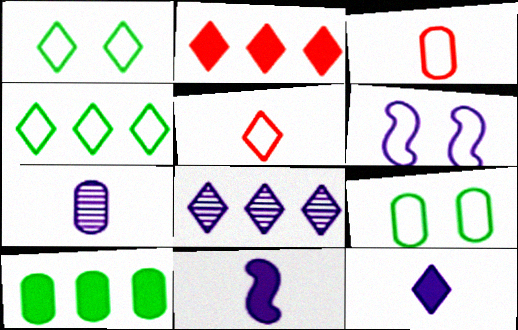[[2, 4, 8], 
[3, 4, 6]]